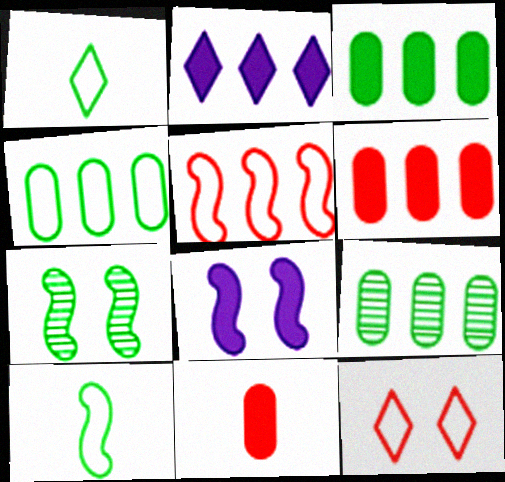[[1, 3, 7], 
[2, 5, 9], 
[3, 4, 9]]